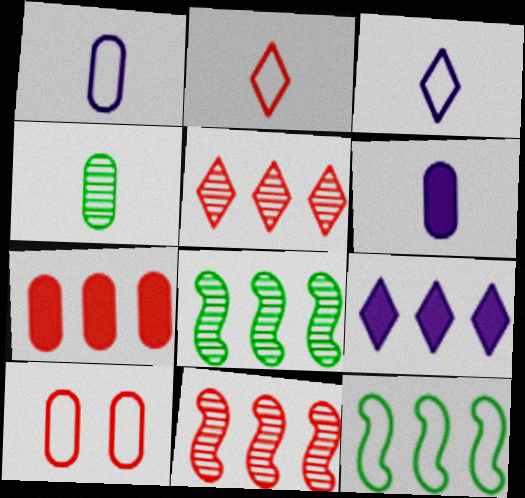[[3, 10, 12]]